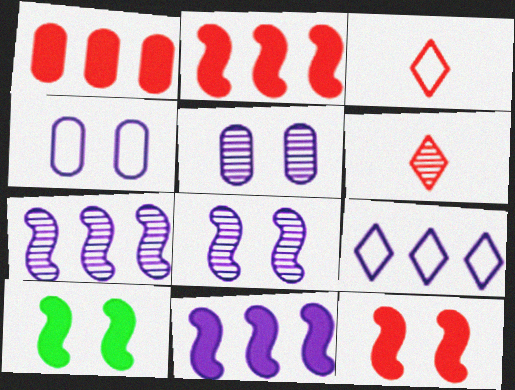[]